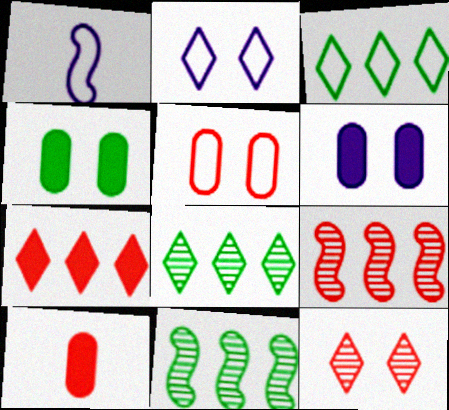[[1, 3, 5], 
[2, 10, 11]]